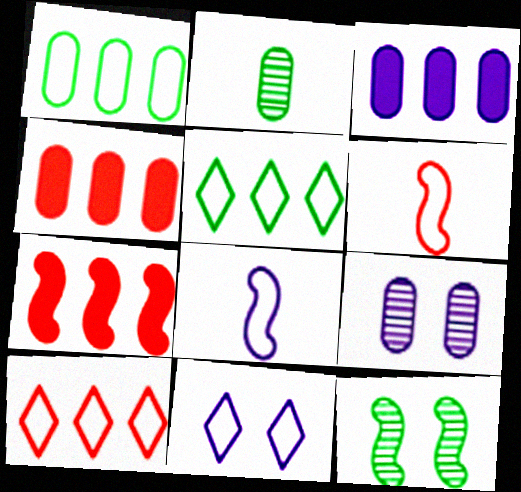[[1, 6, 11], 
[2, 7, 11], 
[7, 8, 12]]